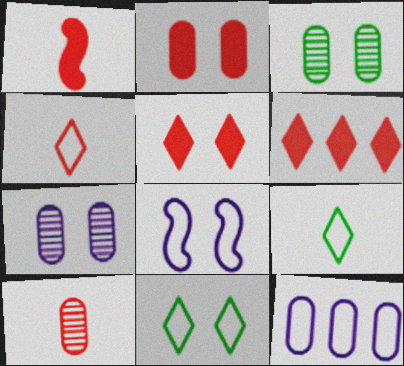[[1, 2, 6], 
[1, 4, 10], 
[3, 5, 8]]